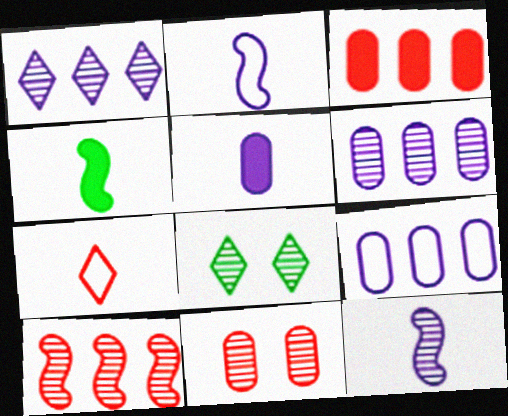[[2, 3, 8]]